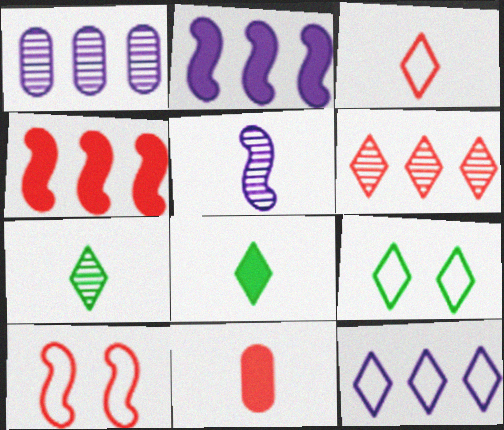[[1, 2, 12], 
[1, 8, 10], 
[3, 9, 12], 
[6, 10, 11]]